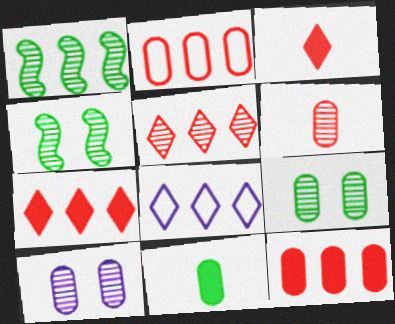[[1, 8, 12], 
[2, 10, 11]]